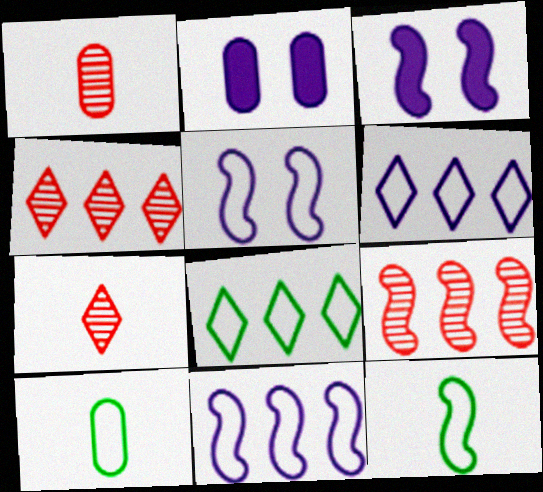[[1, 3, 8], 
[2, 4, 12], 
[3, 4, 10], 
[3, 9, 12]]